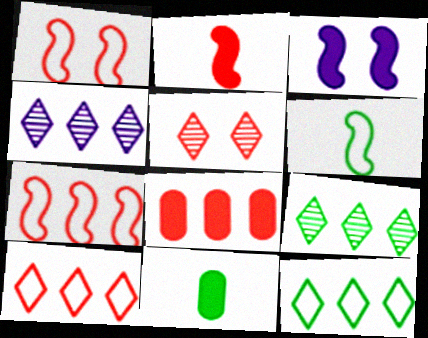[[1, 4, 11]]